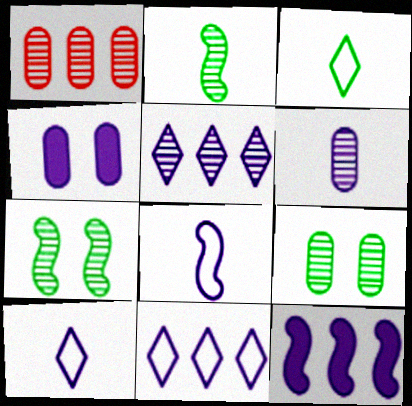[[1, 6, 9], 
[4, 5, 8]]